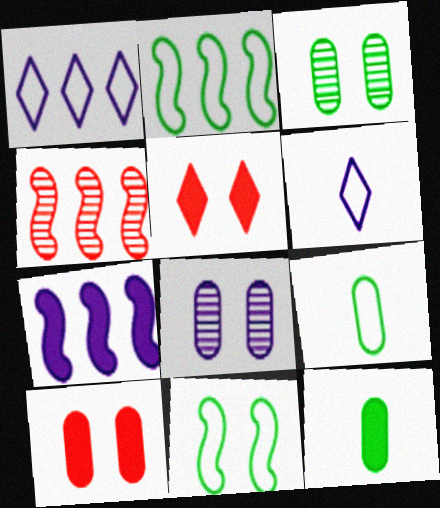[[2, 4, 7], 
[5, 7, 12], 
[5, 8, 11], 
[6, 7, 8]]